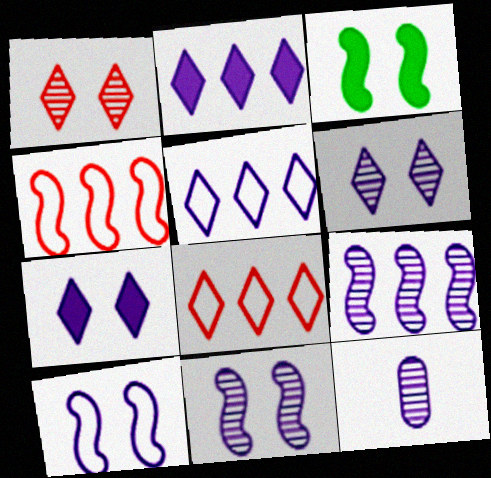[[2, 10, 12], 
[3, 8, 12], 
[6, 9, 12]]